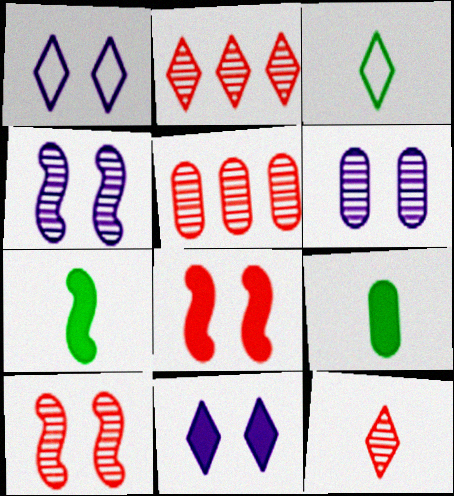[[1, 5, 7], 
[2, 3, 11], 
[5, 10, 12]]